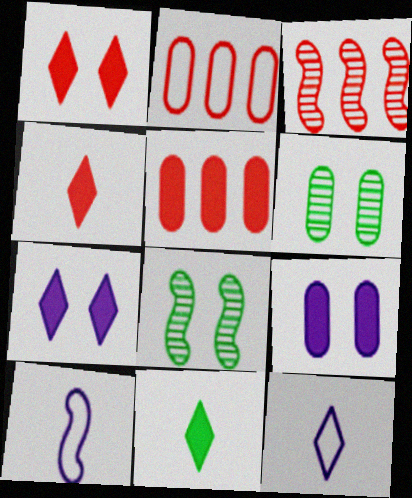[[5, 8, 12]]